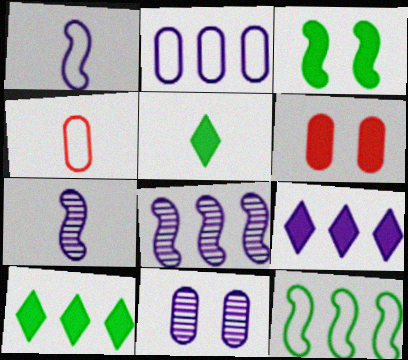[[1, 9, 11], 
[2, 8, 9], 
[4, 5, 7]]